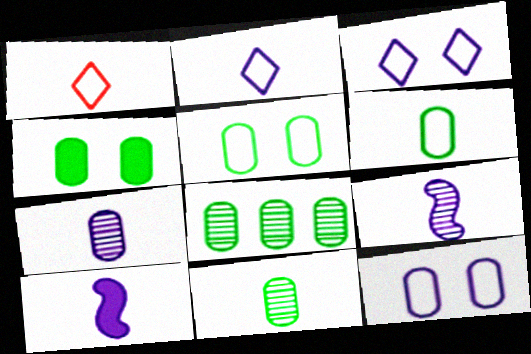[[1, 10, 11], 
[2, 7, 10], 
[4, 6, 8]]